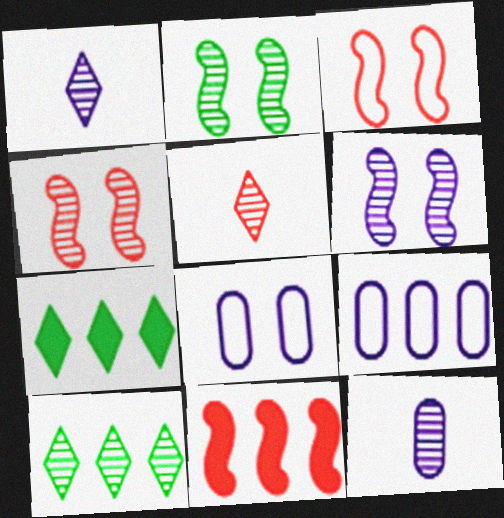[[2, 4, 6], 
[3, 7, 12], 
[4, 10, 12], 
[9, 10, 11]]